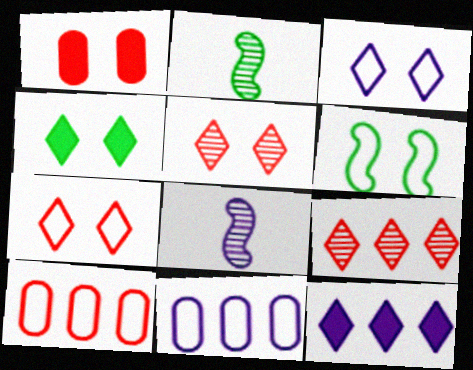[[3, 4, 5], 
[4, 8, 10]]